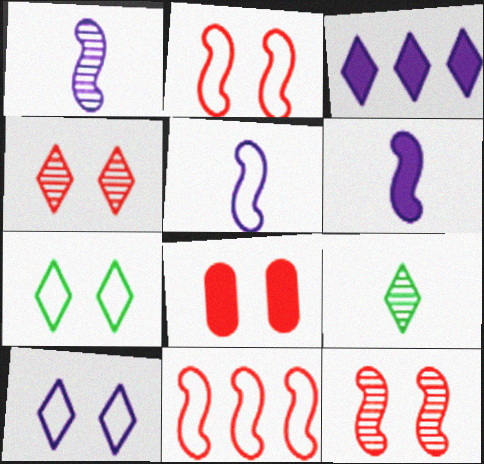[[1, 5, 6], 
[2, 4, 8]]